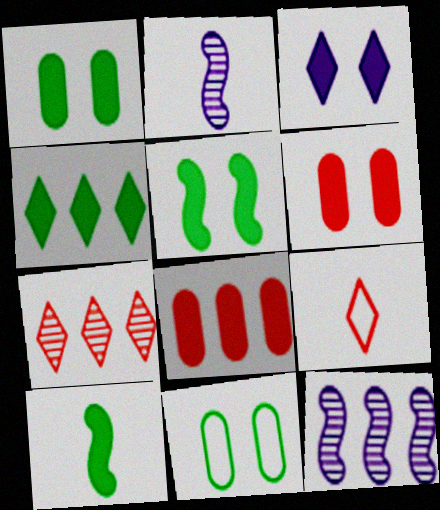[[1, 4, 10], 
[1, 9, 12], 
[3, 5, 6], 
[3, 8, 10]]